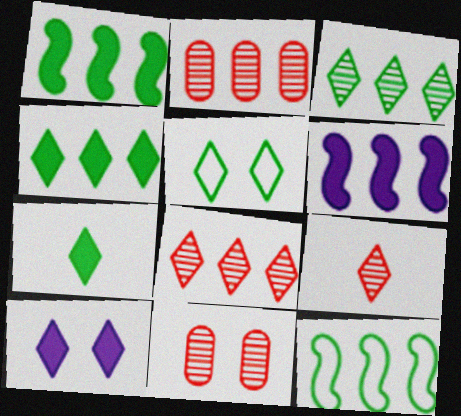[[3, 5, 7]]